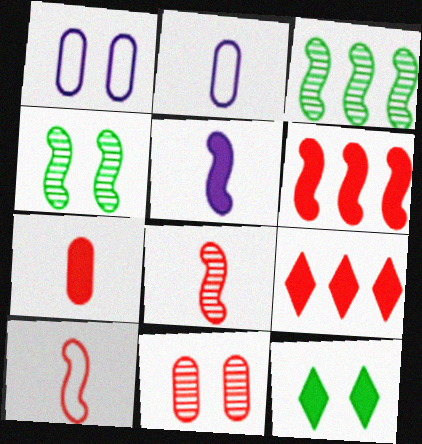[[2, 4, 9], 
[9, 10, 11]]